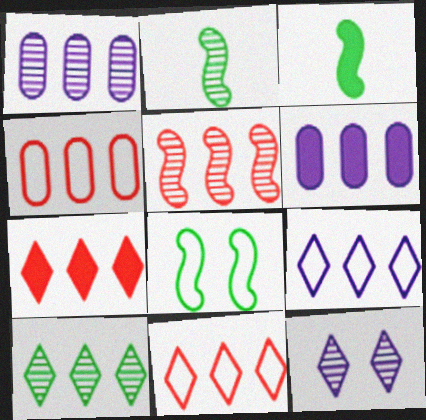[[1, 5, 10], 
[3, 4, 12], 
[4, 5, 7], 
[7, 9, 10]]